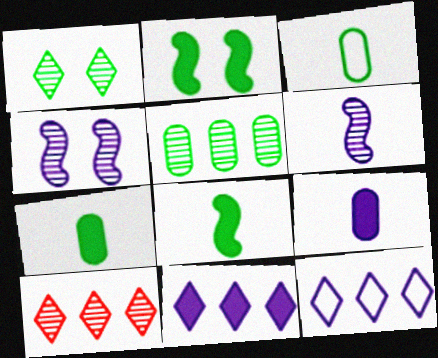[[4, 9, 12]]